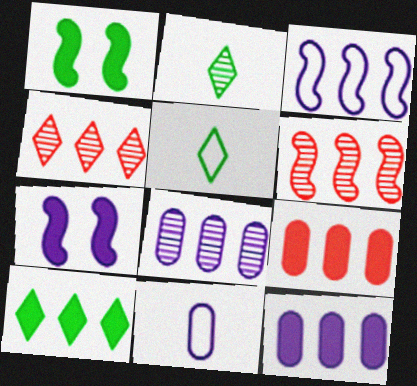[[1, 4, 11]]